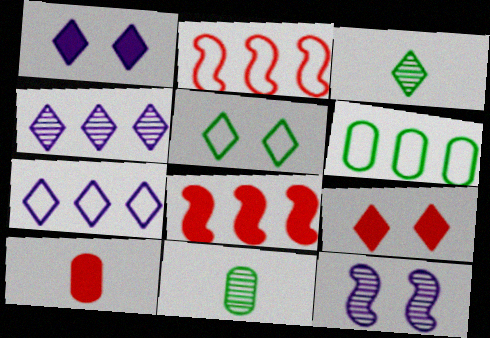[[1, 2, 11], 
[2, 6, 7], 
[3, 7, 9], 
[4, 6, 8], 
[8, 9, 10]]